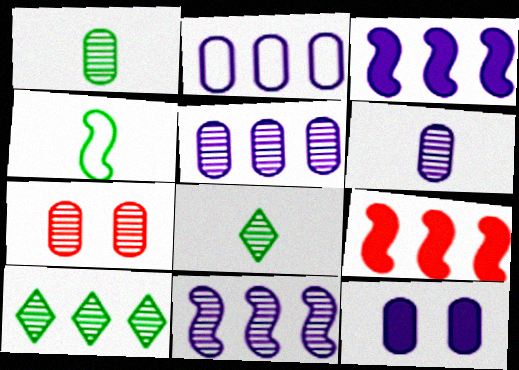[[1, 5, 7], 
[2, 6, 12], 
[2, 9, 10], 
[7, 8, 11]]